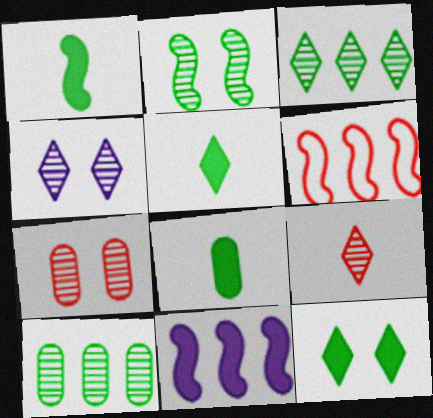[[1, 5, 8], 
[2, 4, 7], 
[3, 4, 9], 
[4, 6, 8]]